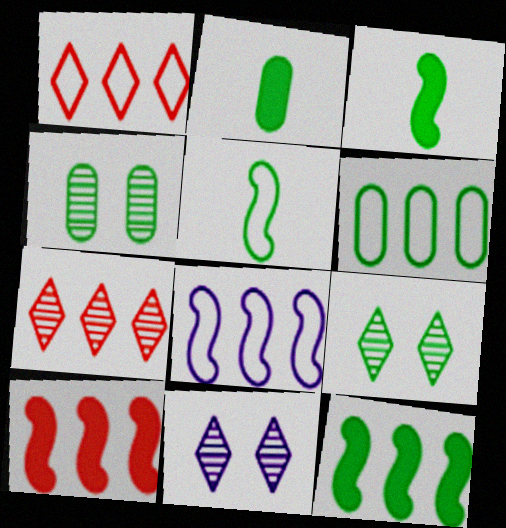[[1, 6, 8], 
[2, 4, 6], 
[3, 6, 9]]